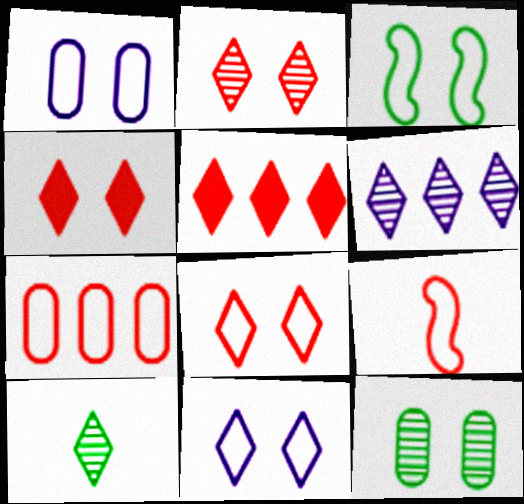[[1, 3, 8], 
[2, 4, 8], 
[2, 6, 10], 
[5, 10, 11], 
[7, 8, 9]]